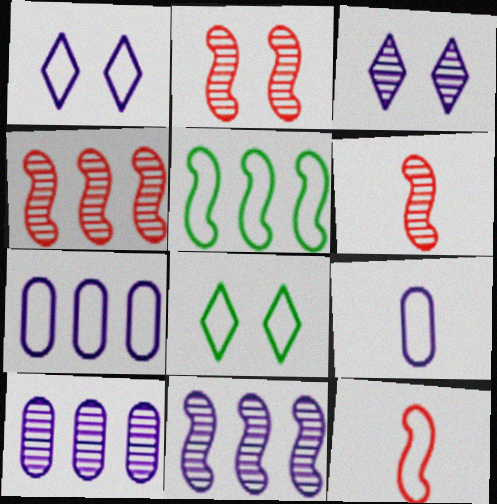[[2, 4, 6], 
[7, 8, 12]]